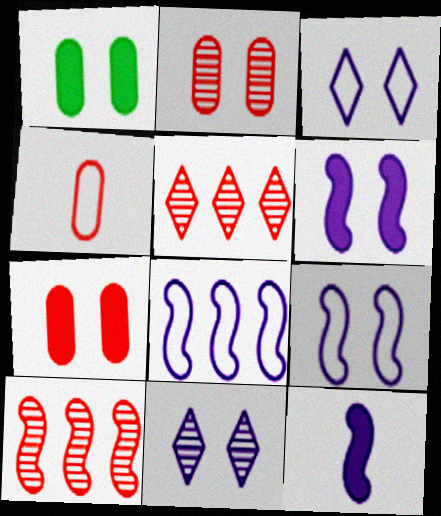[]